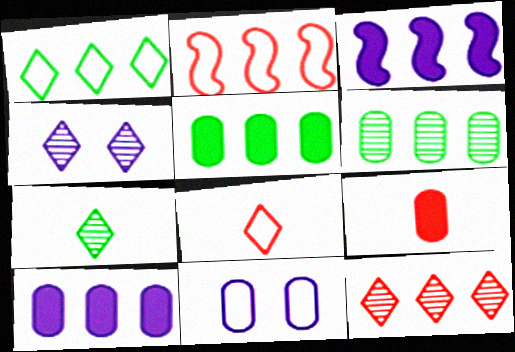[[4, 7, 12], 
[6, 9, 11]]